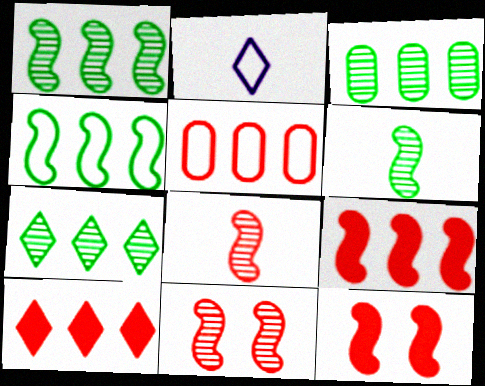[[1, 3, 7], 
[2, 3, 12]]